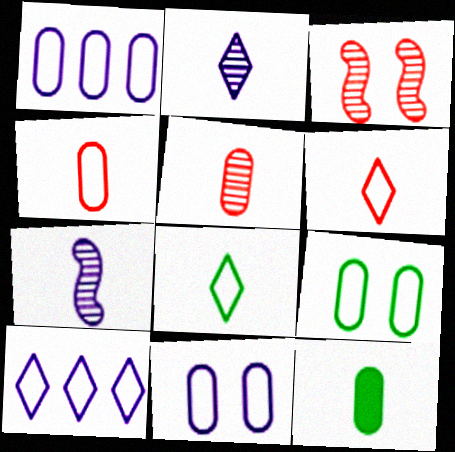[[1, 4, 9], 
[3, 10, 12], 
[6, 7, 12]]